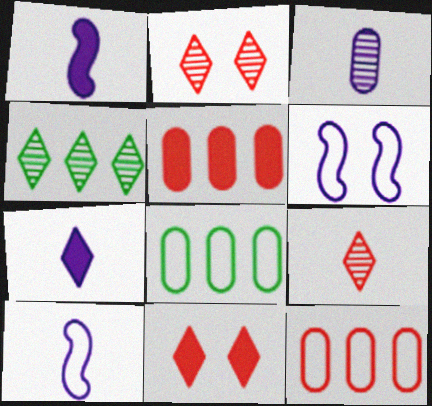[[1, 2, 8], 
[3, 7, 10]]